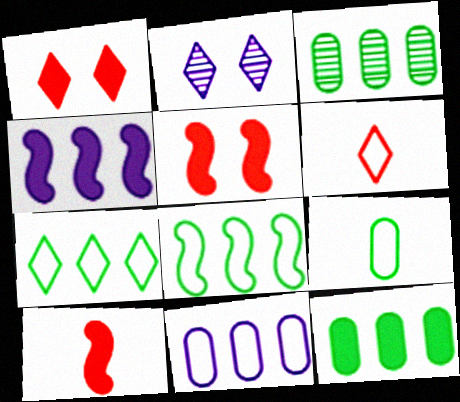[]